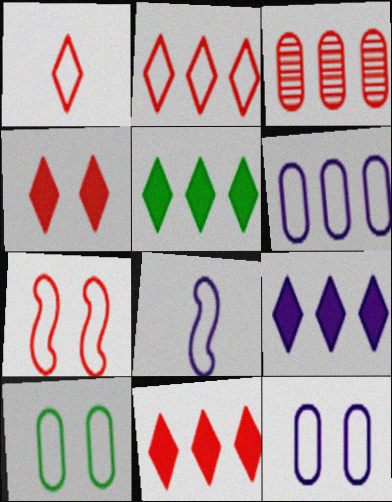[[2, 8, 10], 
[5, 9, 11]]